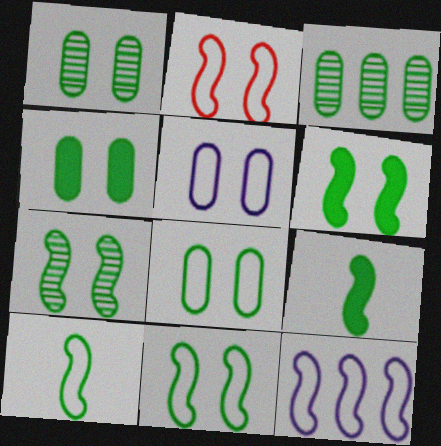[[1, 4, 8], 
[2, 10, 12], 
[6, 7, 11]]